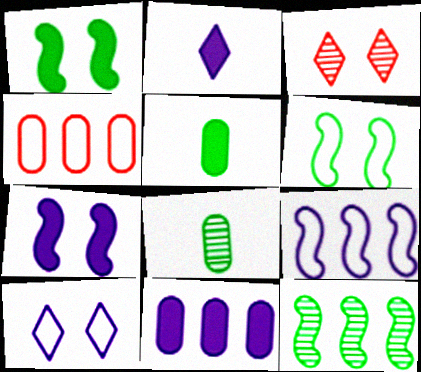[[2, 7, 11], 
[3, 5, 9]]